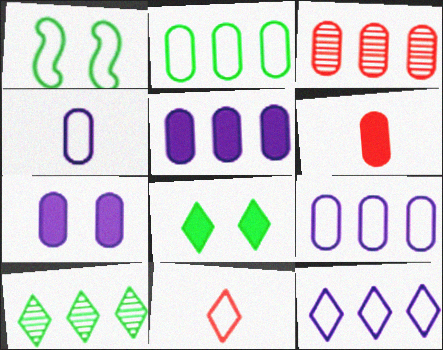[[1, 9, 11], 
[2, 3, 5]]